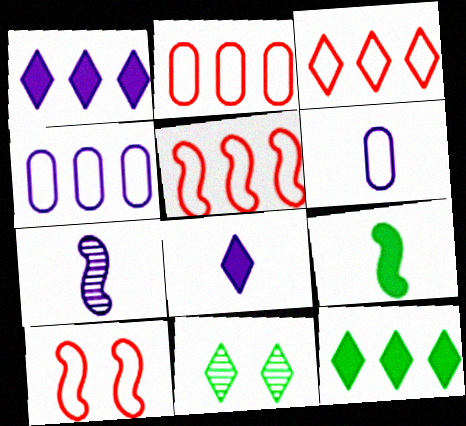[[2, 3, 5], 
[3, 8, 11], 
[6, 7, 8]]